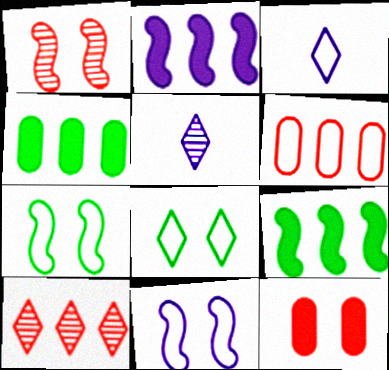[[1, 3, 4], 
[3, 6, 7]]